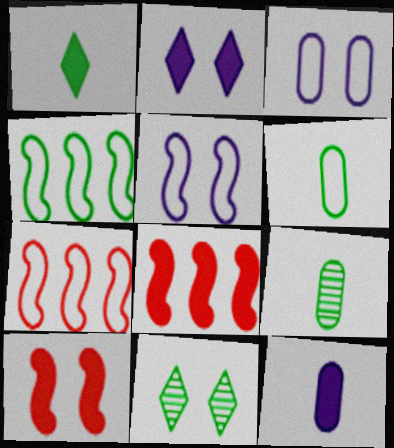[[2, 7, 9], 
[3, 10, 11], 
[7, 11, 12]]